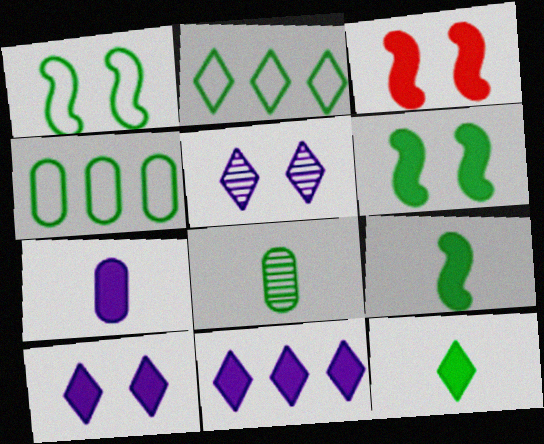[[2, 6, 8]]